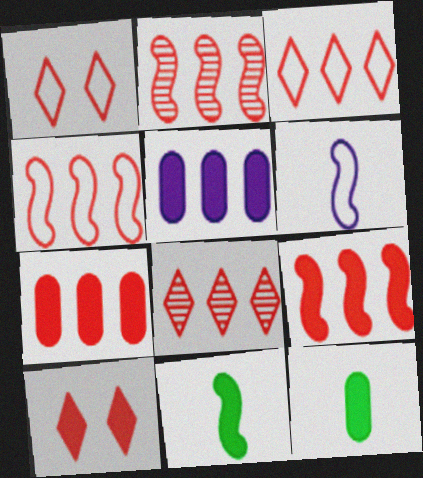[[2, 3, 7], 
[2, 4, 9], 
[4, 7, 8], 
[5, 10, 11]]